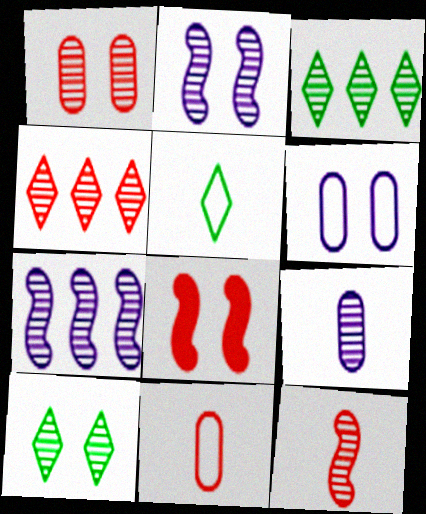[[1, 2, 10], 
[1, 4, 12], 
[4, 8, 11], 
[6, 8, 10]]